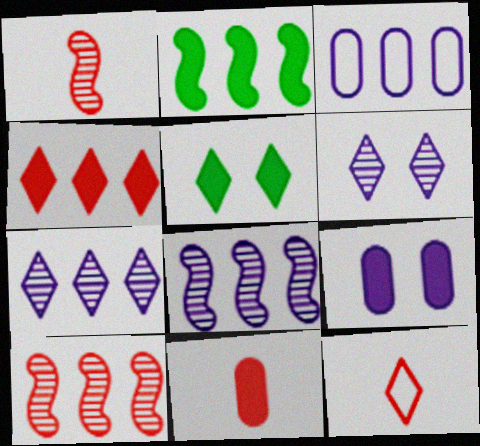[[1, 3, 5], 
[1, 11, 12], 
[5, 7, 12]]